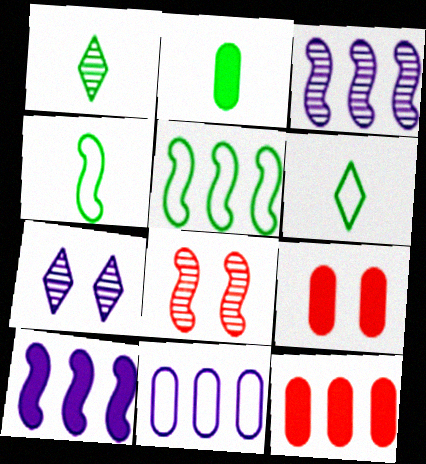[[1, 2, 4], 
[3, 6, 9], 
[4, 7, 12], 
[4, 8, 10]]